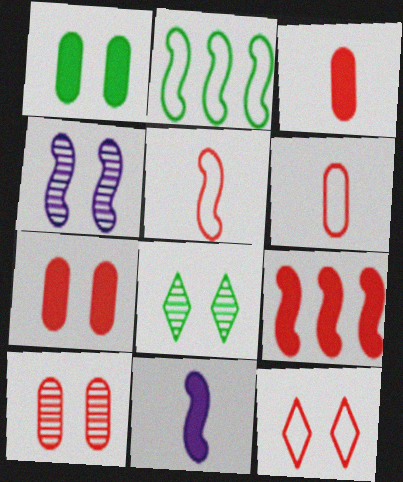[[1, 4, 12], 
[4, 8, 10]]